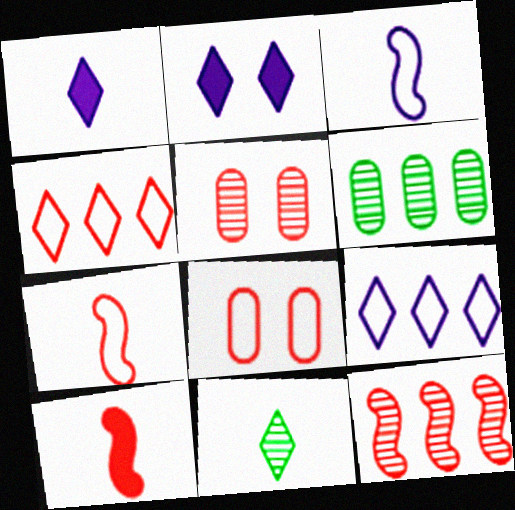[[2, 4, 11], 
[2, 6, 7], 
[4, 5, 10], 
[4, 7, 8]]